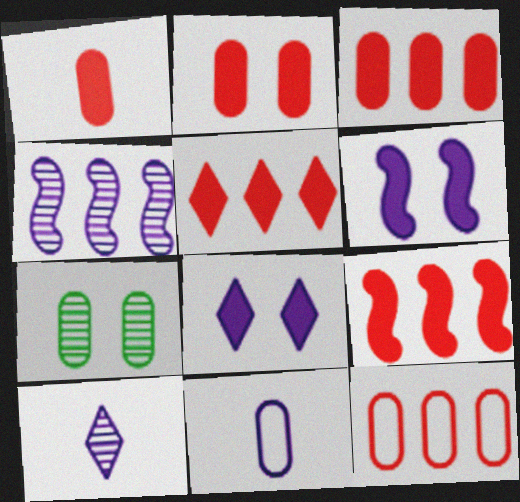[[1, 2, 3], 
[3, 5, 9], 
[3, 7, 11], 
[4, 8, 11]]